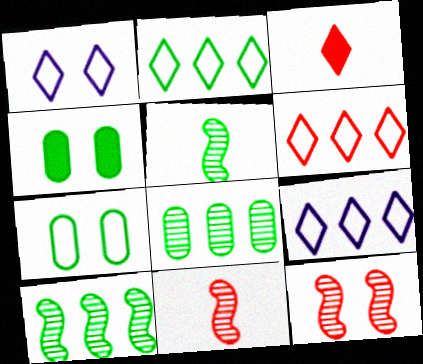[[1, 4, 12], 
[2, 4, 5], 
[2, 6, 9], 
[4, 9, 11]]